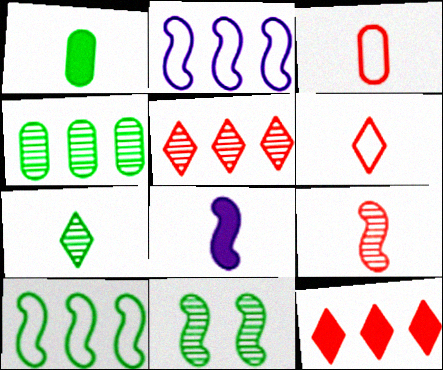[[2, 4, 12], 
[3, 7, 8], 
[4, 7, 11]]